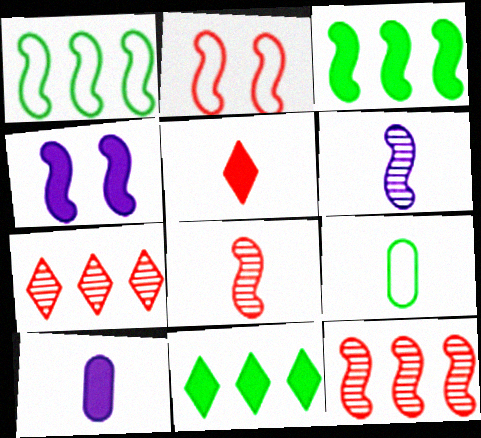[[1, 4, 8], 
[2, 3, 6], 
[4, 7, 9], 
[5, 6, 9]]